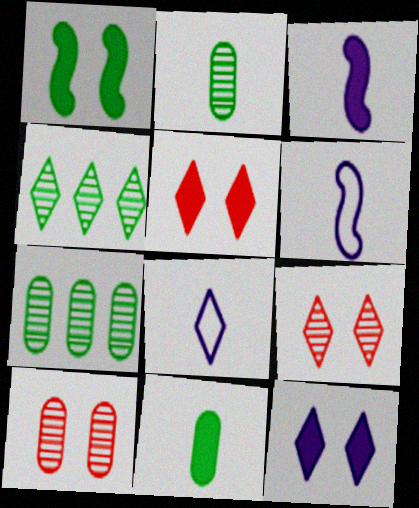[[4, 5, 8], 
[5, 6, 7]]